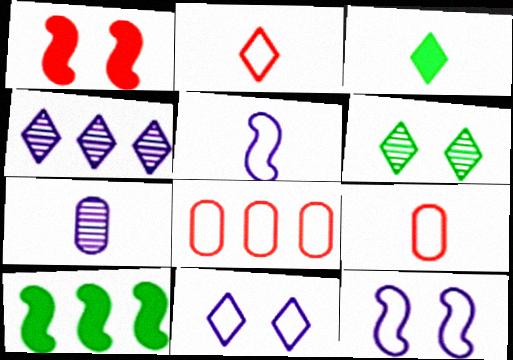[[4, 8, 10]]